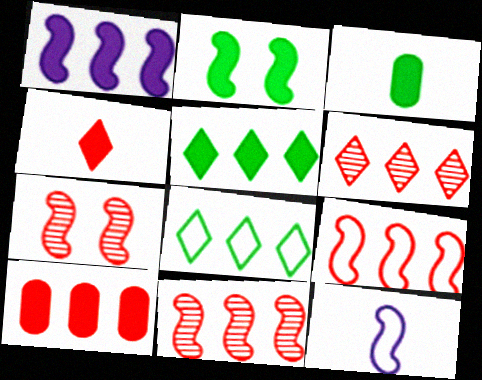[[1, 5, 10], 
[2, 3, 5], 
[2, 11, 12], 
[6, 9, 10]]